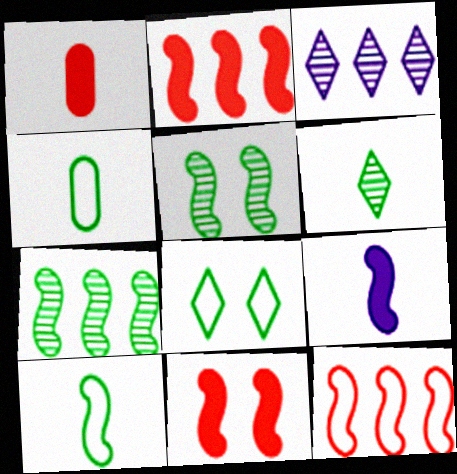[[3, 4, 11], 
[5, 9, 12]]